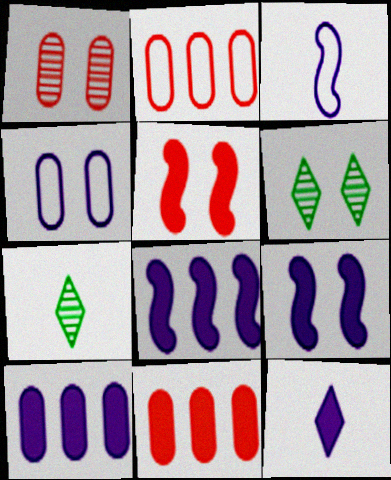[[2, 7, 9], 
[3, 6, 11], 
[4, 5, 6], 
[9, 10, 12]]